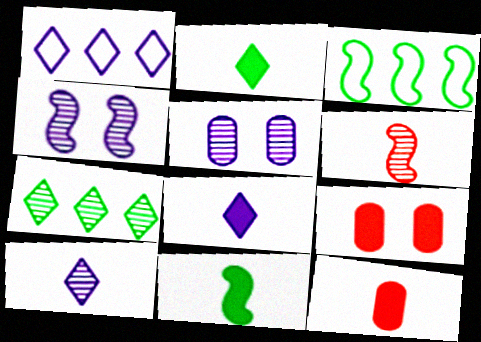[[3, 9, 10], 
[5, 6, 7], 
[8, 11, 12]]